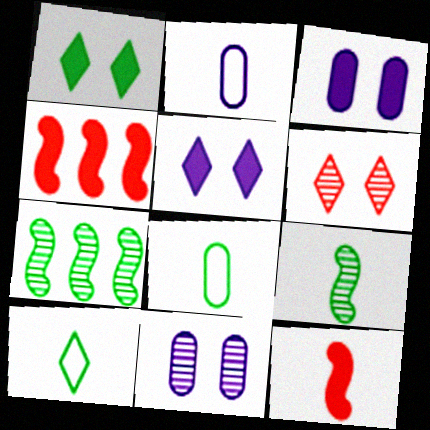[[1, 7, 8], 
[4, 10, 11]]